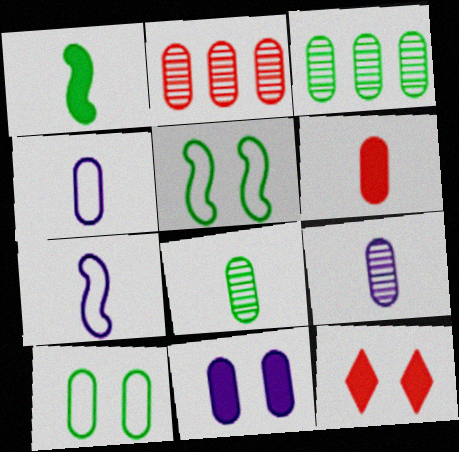[[3, 7, 12], 
[4, 6, 8]]